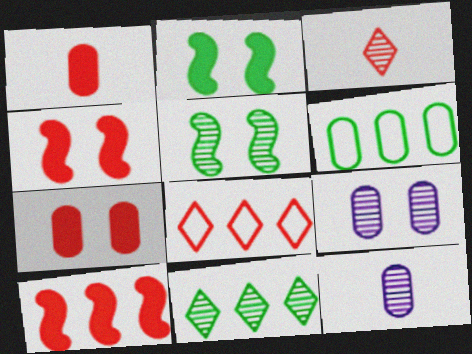[[1, 6, 9], 
[2, 8, 12], 
[6, 7, 12]]